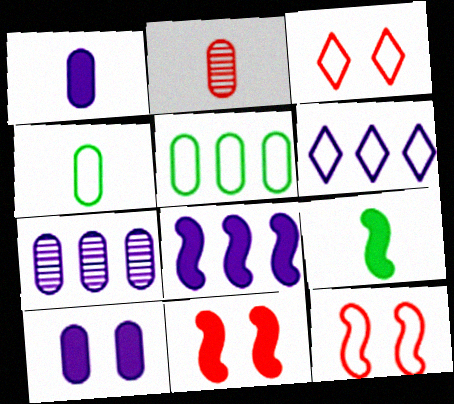[[1, 2, 4], 
[2, 5, 10], 
[3, 7, 9], 
[4, 6, 12], 
[6, 7, 8], 
[8, 9, 11]]